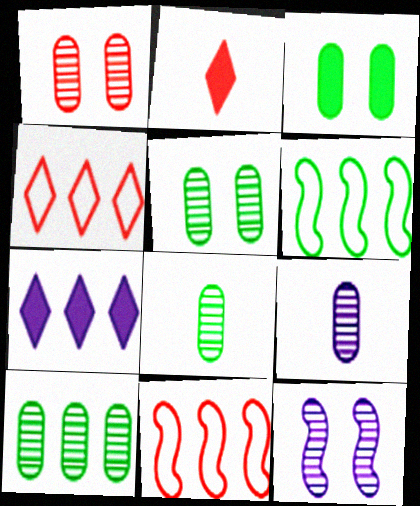[[1, 2, 11], 
[1, 9, 10], 
[5, 8, 10], 
[7, 10, 11]]